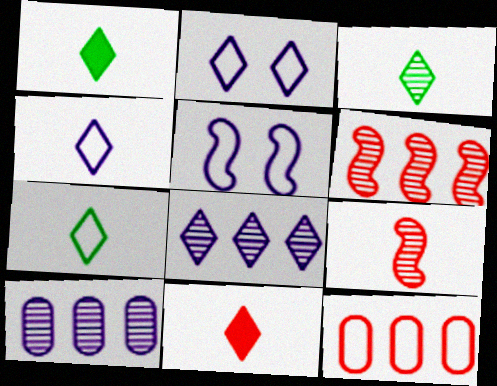[[1, 3, 7], 
[3, 4, 11], 
[5, 7, 12]]